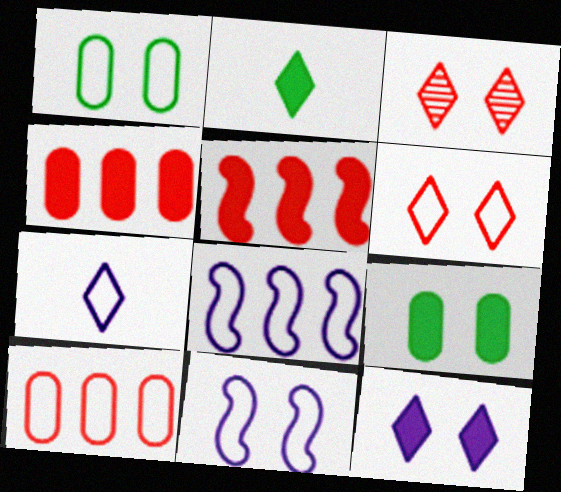[[1, 6, 11], 
[3, 9, 11]]